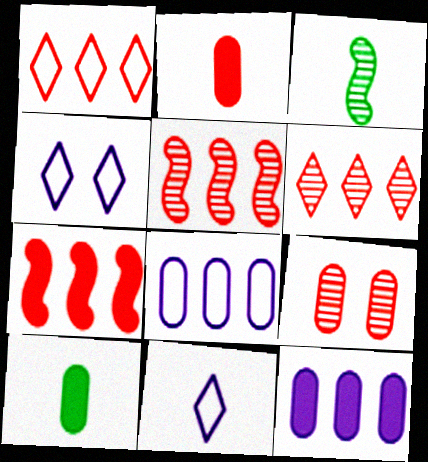[[2, 3, 11], 
[4, 5, 10], 
[8, 9, 10]]